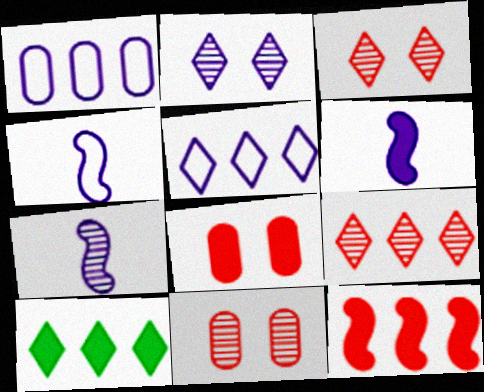[[1, 2, 6], 
[4, 6, 7], 
[4, 10, 11], 
[5, 9, 10], 
[6, 8, 10]]